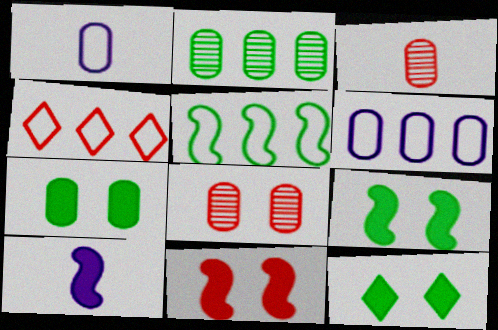[[3, 4, 11], 
[3, 6, 7], 
[4, 5, 6], 
[7, 9, 12]]